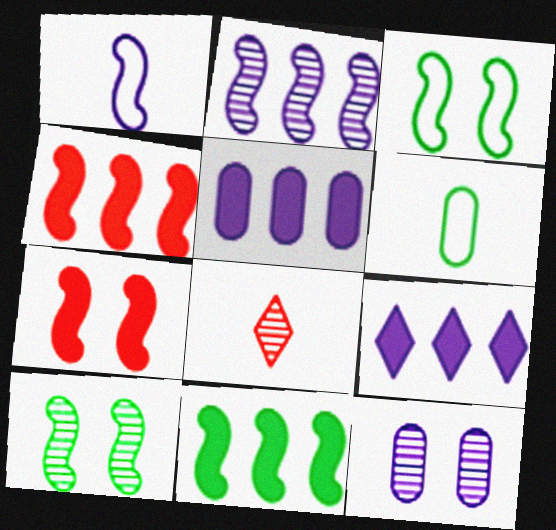[[1, 4, 10], 
[1, 9, 12], 
[3, 5, 8]]